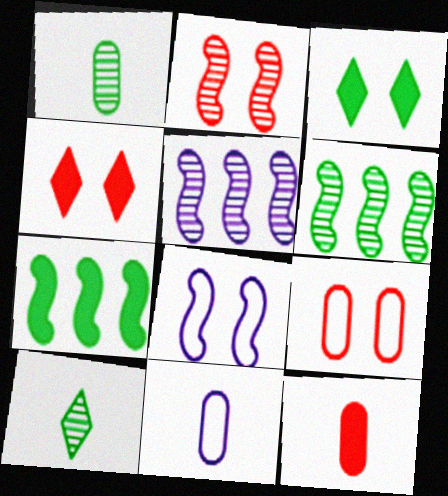[[1, 11, 12], 
[2, 4, 9], 
[4, 6, 11]]